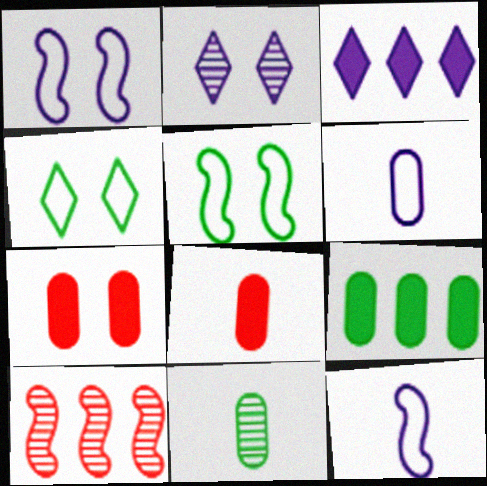[[2, 5, 7], 
[2, 10, 11], 
[6, 8, 11]]